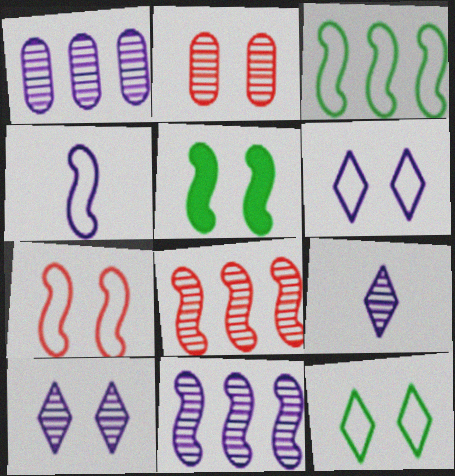[[2, 5, 6], 
[3, 4, 7], 
[4, 5, 8]]